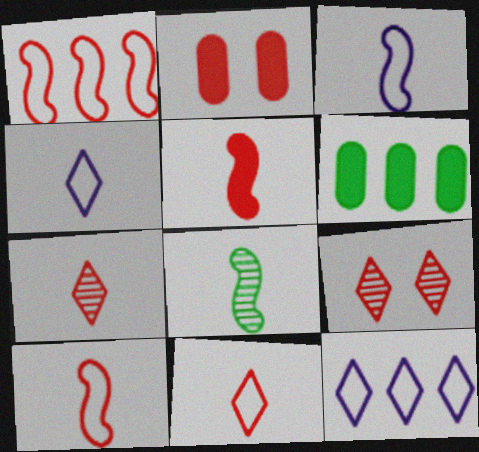[[1, 2, 7], 
[2, 8, 12], 
[3, 5, 8], 
[3, 6, 9]]